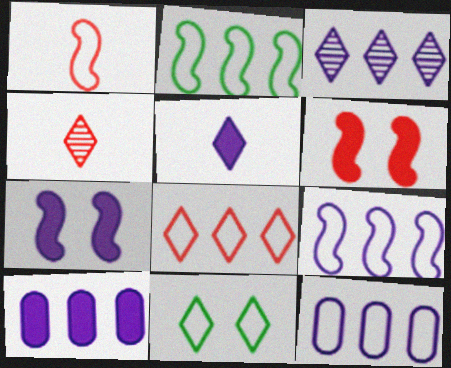[[1, 11, 12], 
[2, 8, 12], 
[3, 9, 10], 
[5, 7, 10]]